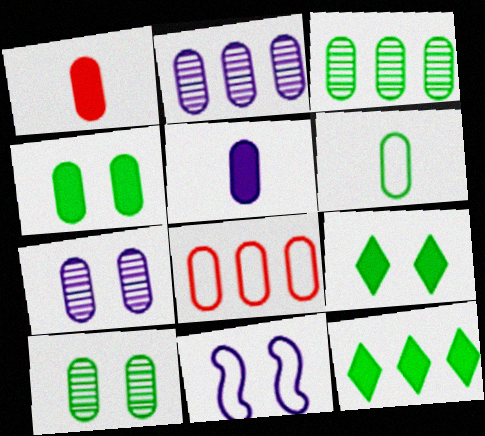[[3, 4, 6], 
[5, 8, 10]]